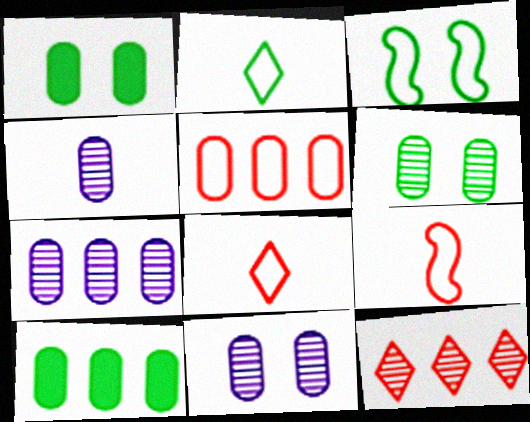[[1, 4, 5], 
[4, 7, 11], 
[5, 7, 10]]